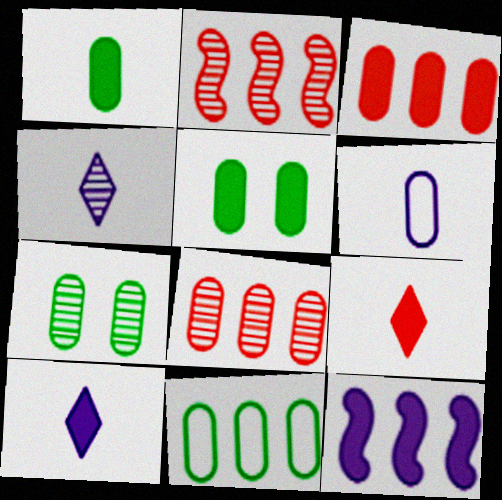[[1, 7, 11], 
[2, 4, 7], 
[3, 6, 7], 
[5, 6, 8], 
[5, 9, 12]]